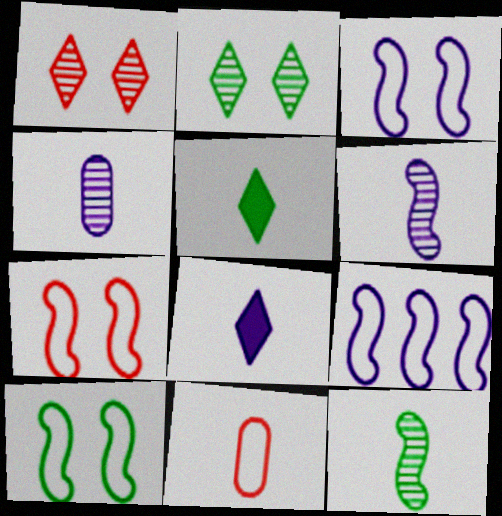[[3, 7, 10], 
[5, 6, 11], 
[8, 11, 12]]